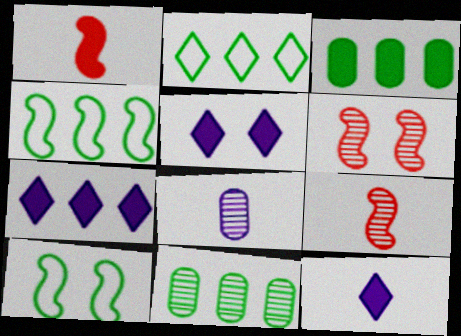[[1, 3, 5], 
[5, 7, 12]]